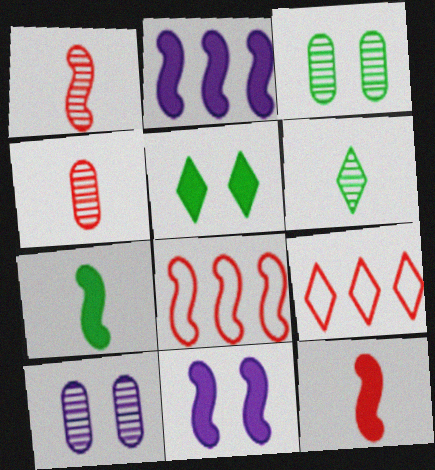[[7, 9, 10]]